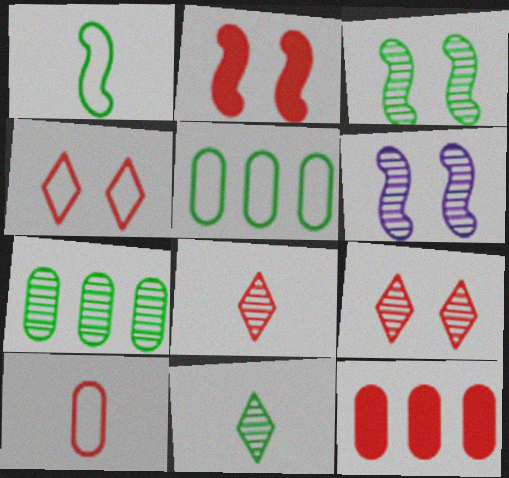[[3, 7, 11], 
[6, 7, 8]]